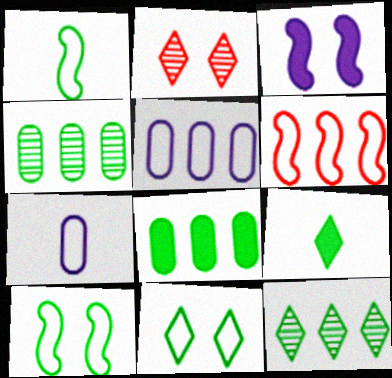[[4, 9, 10], 
[6, 7, 11], 
[9, 11, 12]]